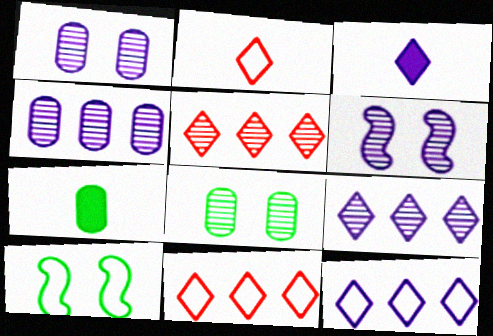[[6, 7, 11]]